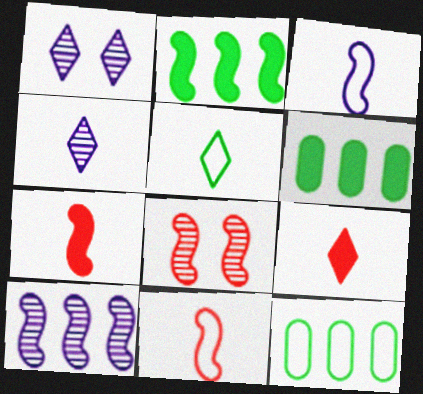[[1, 6, 11], 
[1, 7, 12], 
[2, 3, 8], 
[4, 5, 9]]